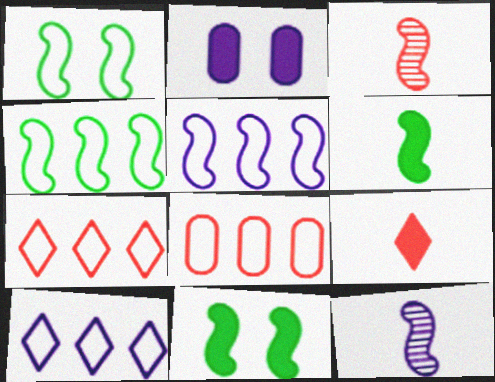[[2, 10, 12], 
[3, 5, 11], 
[4, 8, 10]]